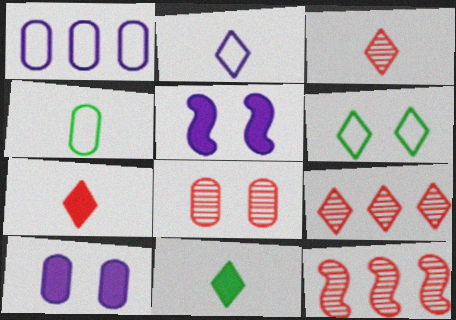[[2, 3, 11], 
[3, 8, 12], 
[4, 5, 9], 
[5, 6, 8]]